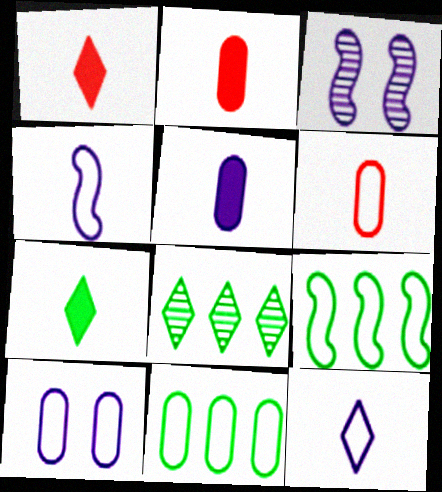[[1, 3, 11], 
[6, 10, 11]]